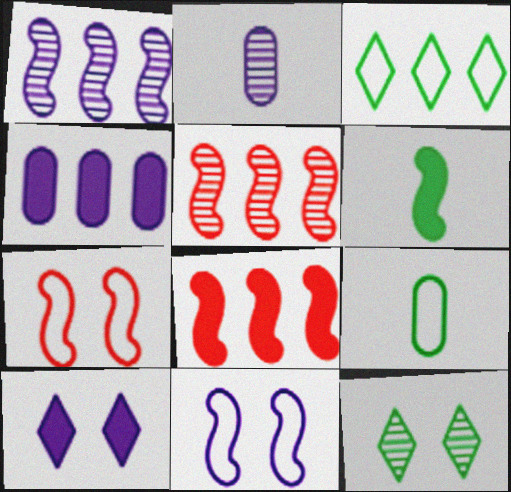[[1, 6, 7], 
[2, 5, 12], 
[3, 4, 5], 
[5, 6, 11], 
[5, 9, 10]]